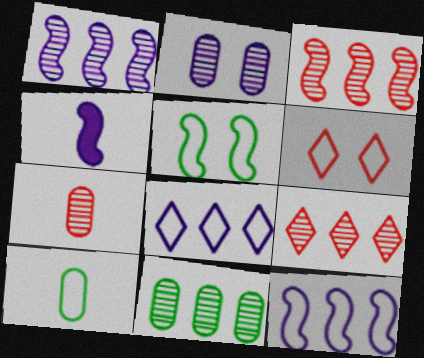[[1, 9, 11], 
[2, 4, 8], 
[2, 7, 11], 
[3, 4, 5], 
[4, 6, 11], 
[6, 10, 12]]